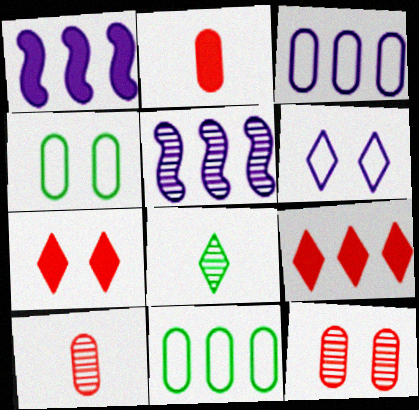[[5, 8, 12], 
[5, 9, 11], 
[6, 8, 9]]